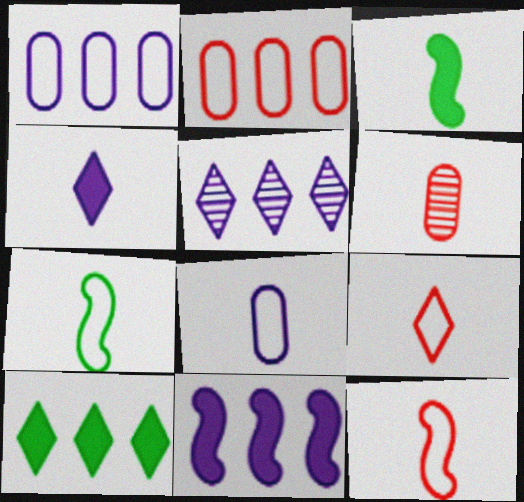[[1, 5, 11], 
[4, 6, 7], 
[7, 8, 9]]